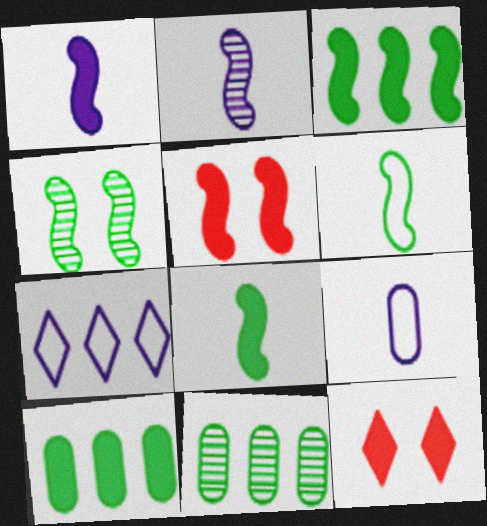[[1, 3, 5], 
[1, 10, 12], 
[3, 4, 6]]